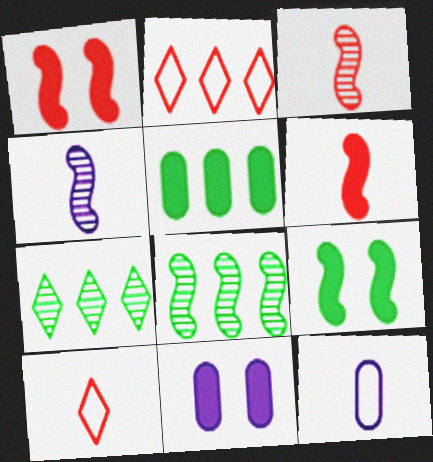[[1, 7, 12], 
[8, 10, 11]]